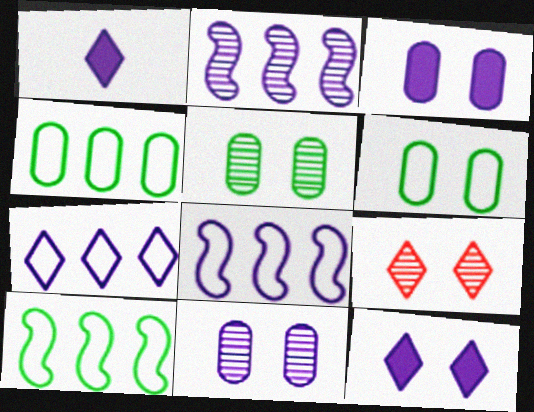[[1, 8, 11]]